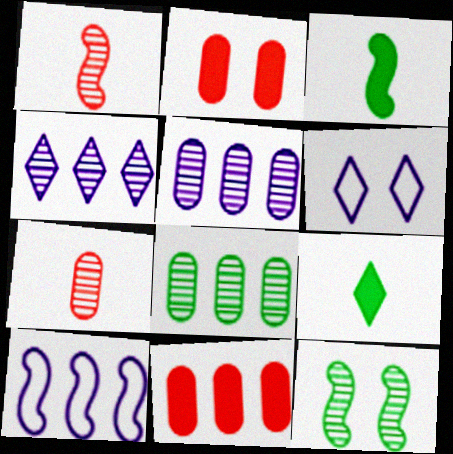[[2, 6, 12], 
[4, 7, 12]]